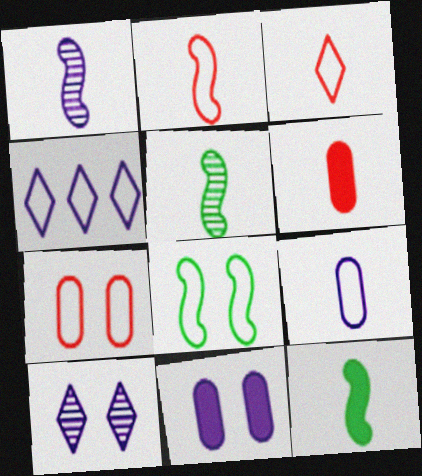[[1, 2, 12], 
[1, 4, 11]]